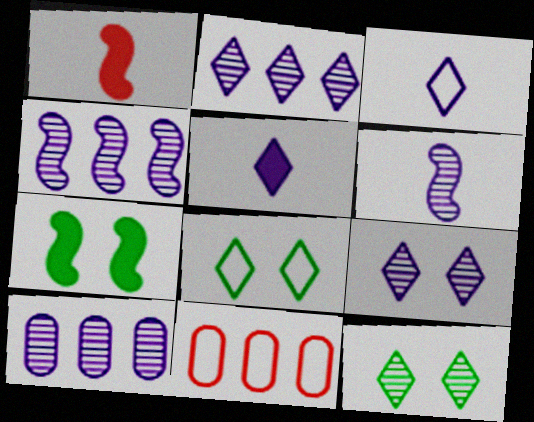[[1, 8, 10], 
[2, 4, 10], 
[6, 9, 10]]